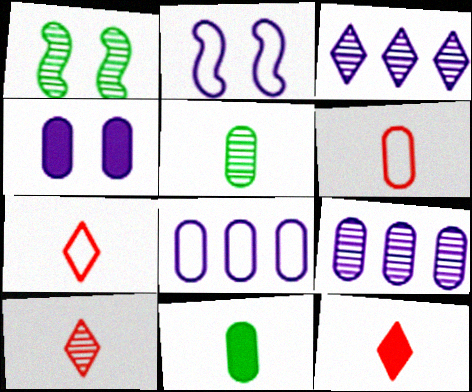[[1, 8, 12], 
[1, 9, 10], 
[7, 10, 12]]